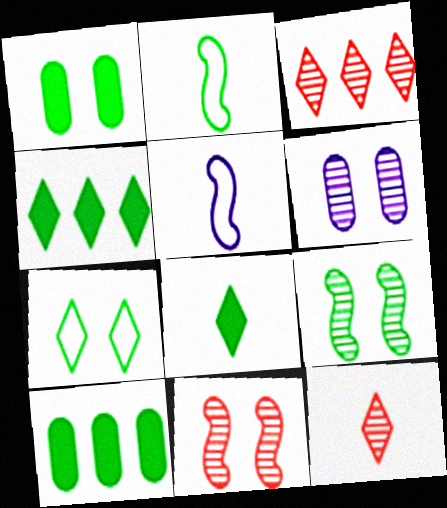[[1, 3, 5], 
[1, 7, 9]]